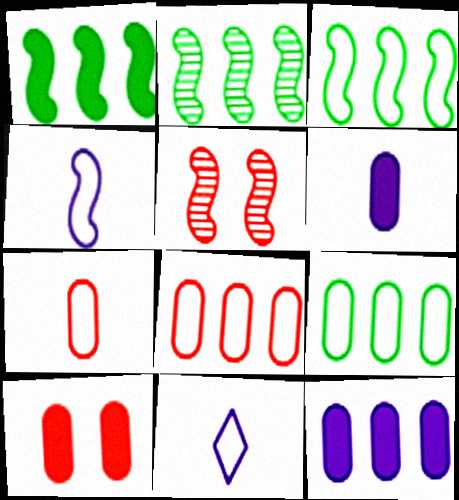[[1, 2, 3], 
[1, 4, 5], 
[2, 10, 11]]